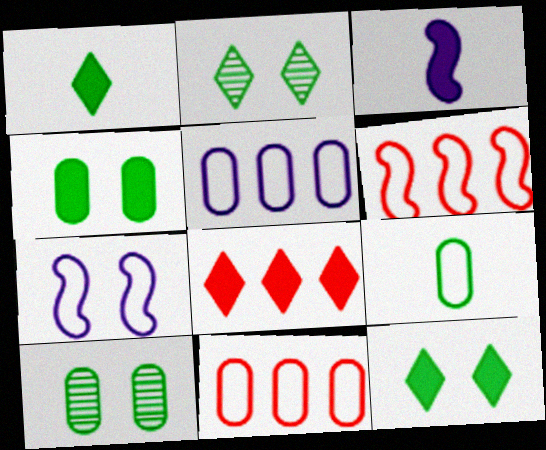[[2, 3, 11], 
[3, 4, 8]]